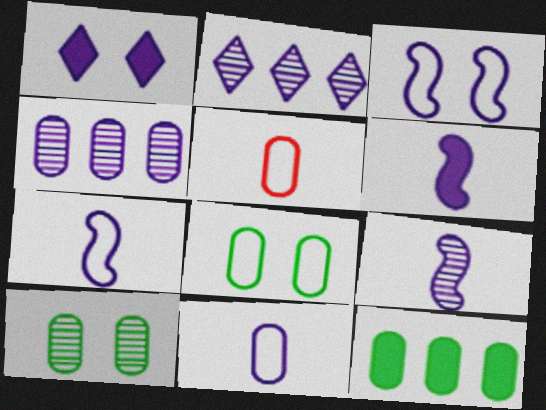[[1, 4, 7], 
[6, 7, 9]]